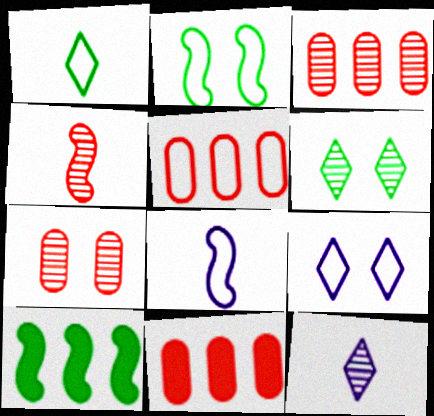[[2, 11, 12], 
[3, 5, 11], 
[6, 8, 11]]